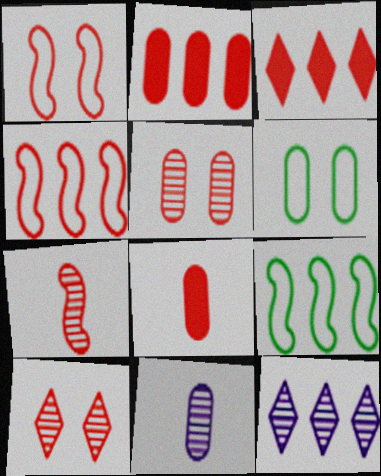[[2, 6, 11], 
[2, 9, 12], 
[4, 8, 10]]